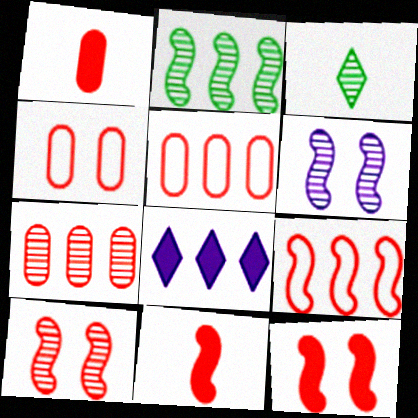[[1, 4, 7], 
[2, 5, 8], 
[3, 6, 7], 
[9, 10, 11]]